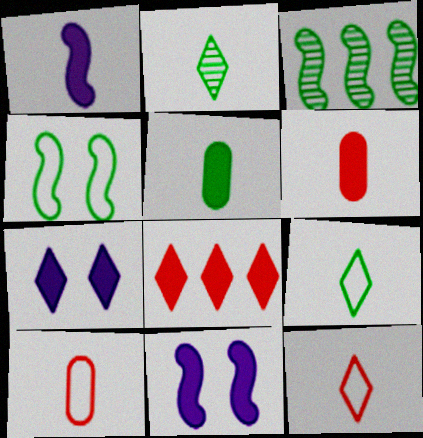[[1, 2, 10], 
[3, 7, 10], 
[5, 8, 11]]